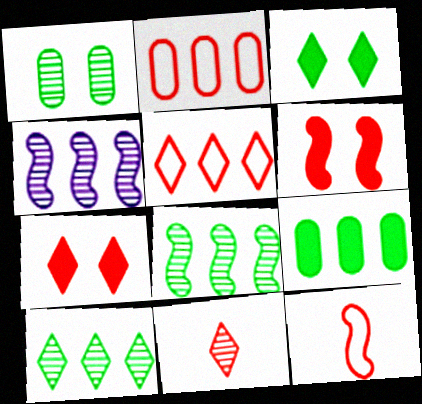[[1, 4, 11], 
[2, 6, 11], 
[4, 5, 9], 
[5, 7, 11]]